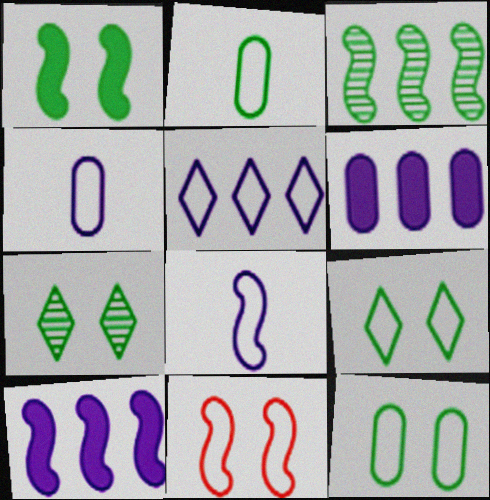[[1, 7, 12], 
[2, 5, 11]]